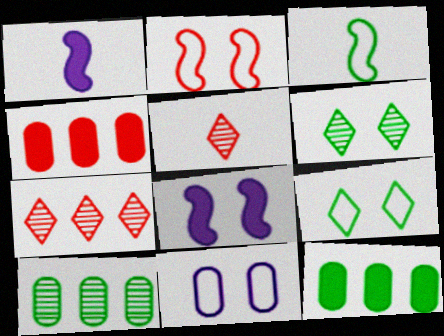[[2, 4, 5], 
[2, 9, 11], 
[3, 6, 12]]